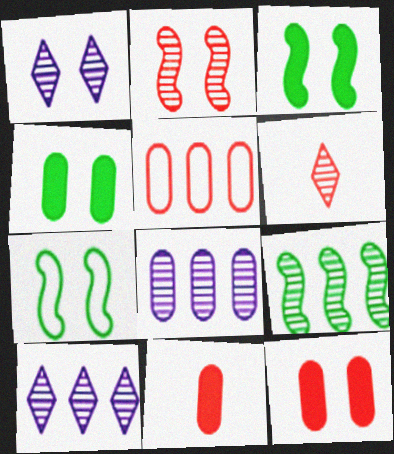[[1, 7, 12], 
[7, 10, 11]]